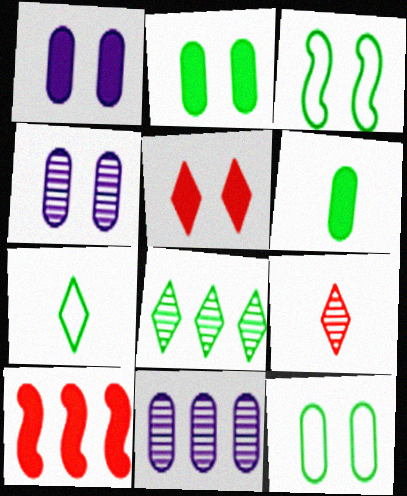[[3, 4, 5], 
[3, 6, 8], 
[4, 7, 10]]